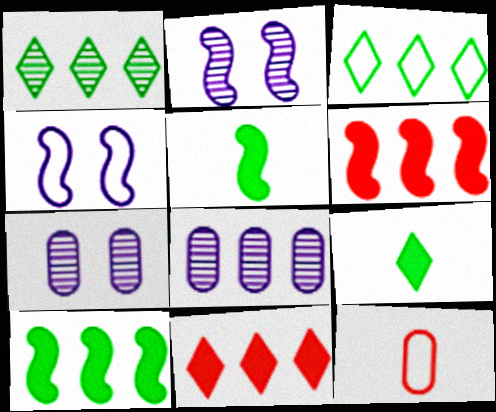[[3, 4, 12], 
[3, 6, 8]]